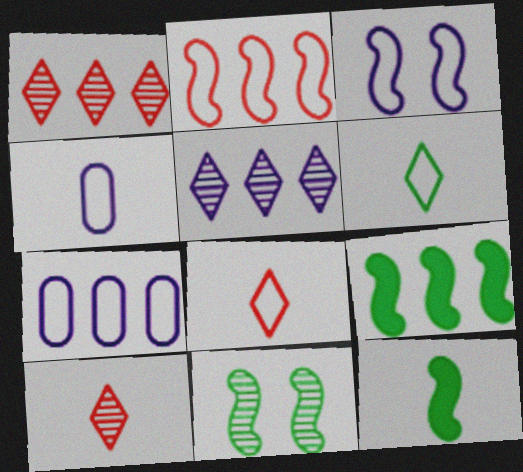[[1, 7, 9], 
[4, 10, 12]]